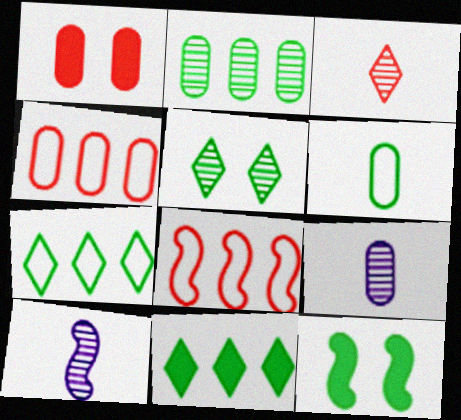[[1, 3, 8], 
[1, 7, 10], 
[8, 10, 12]]